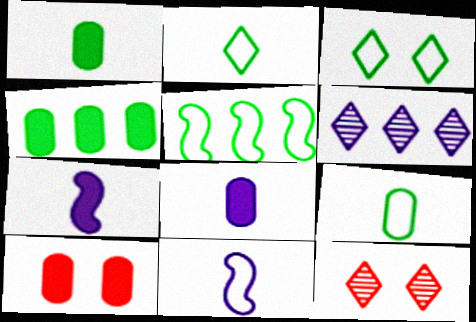[[3, 5, 9], 
[4, 8, 10], 
[4, 11, 12], 
[5, 8, 12]]